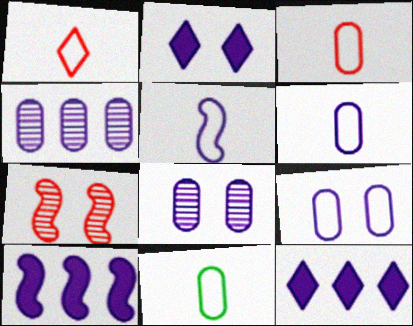[[1, 5, 11], 
[2, 4, 5], 
[3, 6, 11], 
[5, 8, 12], 
[7, 11, 12]]